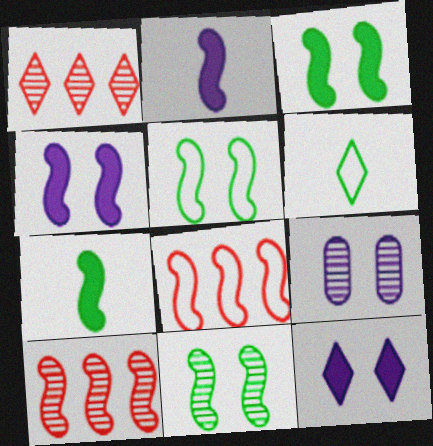[[1, 6, 12], 
[2, 5, 10], 
[2, 8, 11], 
[3, 5, 11]]